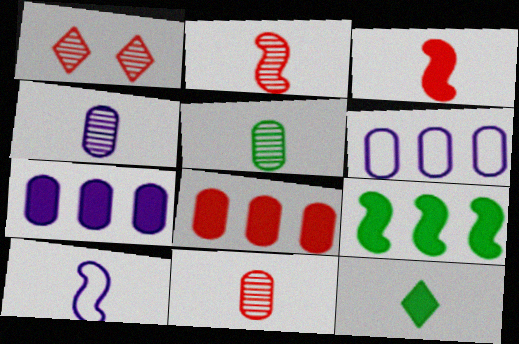[[4, 5, 11], 
[10, 11, 12]]